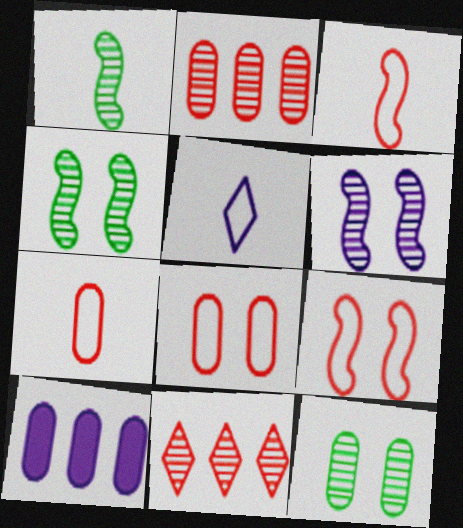[[5, 6, 10], 
[7, 10, 12]]